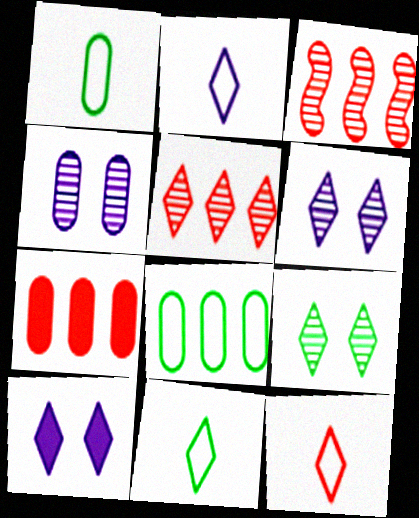[[1, 3, 10], 
[1, 4, 7], 
[2, 11, 12], 
[5, 10, 11]]